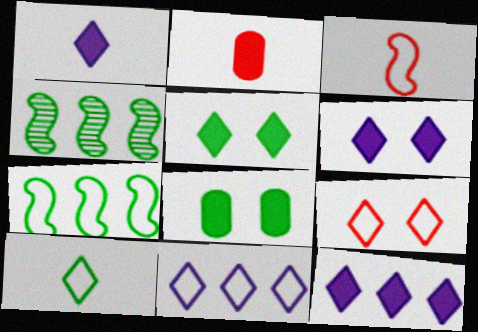[[1, 6, 12], 
[4, 8, 10], 
[9, 10, 11]]